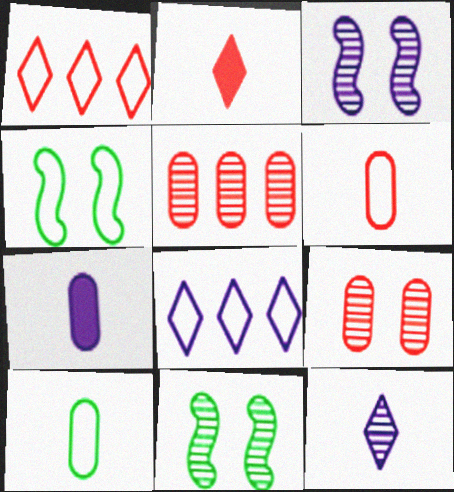[[1, 7, 11], 
[3, 7, 8], 
[4, 6, 8], 
[5, 11, 12]]